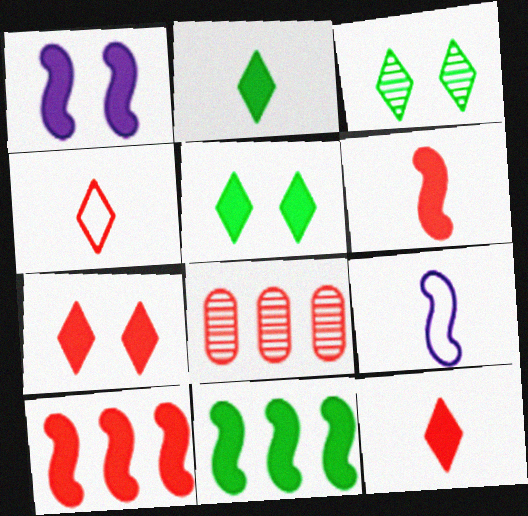[[1, 6, 11], 
[5, 8, 9]]